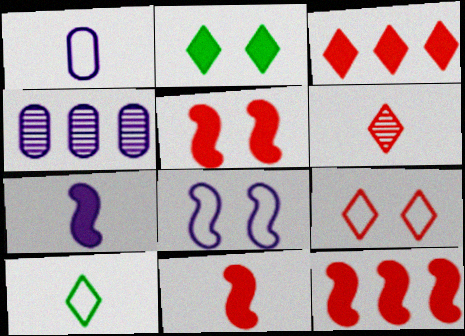[[3, 6, 9], 
[4, 5, 10], 
[5, 11, 12]]